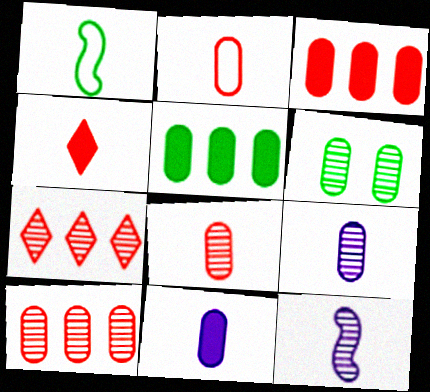[[1, 4, 9], 
[6, 7, 12], 
[6, 9, 10]]